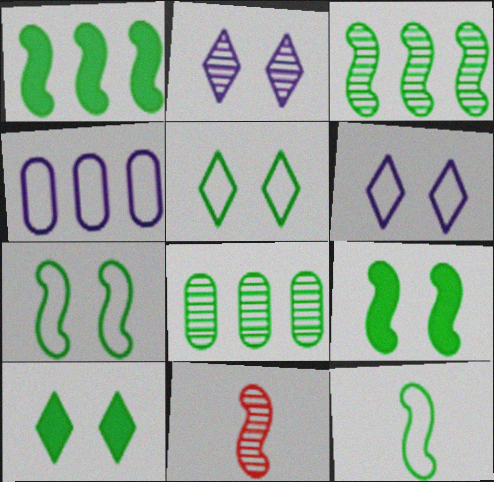[[2, 8, 11], 
[3, 9, 12], 
[4, 10, 11], 
[8, 10, 12]]